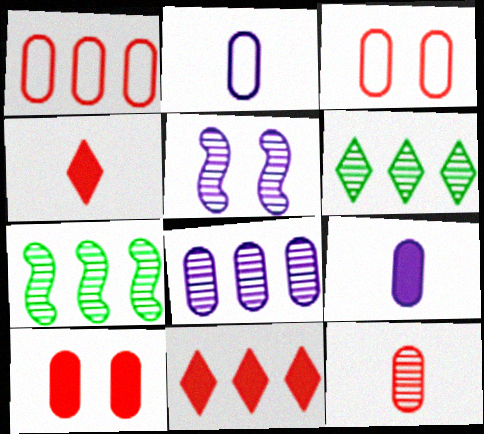[[1, 10, 12], 
[5, 6, 12]]